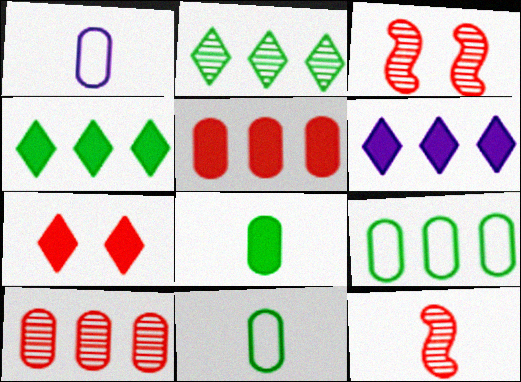[[1, 3, 4], 
[3, 6, 11]]